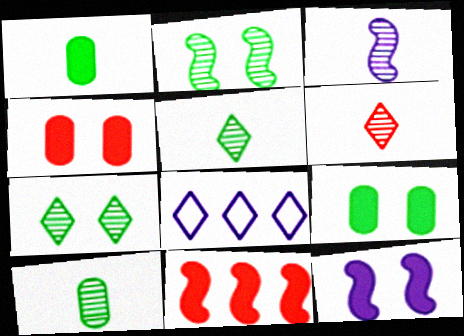[[3, 6, 10]]